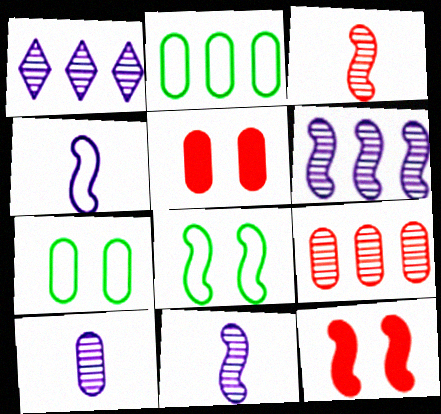[[2, 5, 10]]